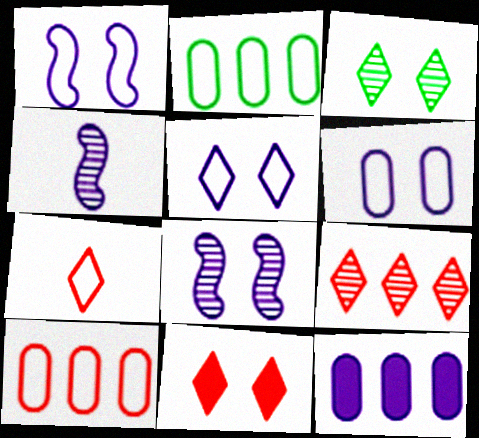[[1, 2, 7], 
[1, 5, 6], 
[2, 4, 11], 
[3, 5, 11], 
[4, 5, 12], 
[7, 9, 11]]